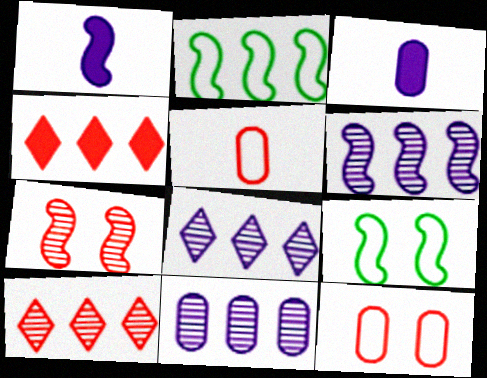[[1, 2, 7], 
[2, 4, 11], 
[3, 9, 10], 
[4, 5, 7], 
[6, 8, 11]]